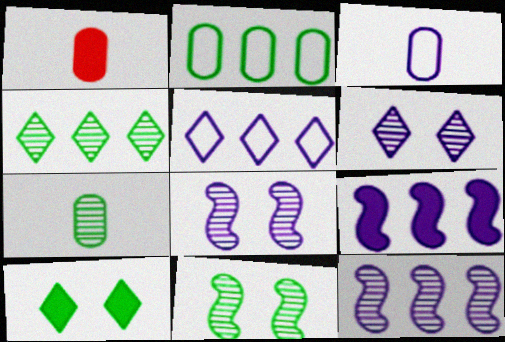[[1, 3, 7], 
[1, 5, 11], 
[1, 9, 10], 
[3, 6, 9], 
[4, 7, 11]]